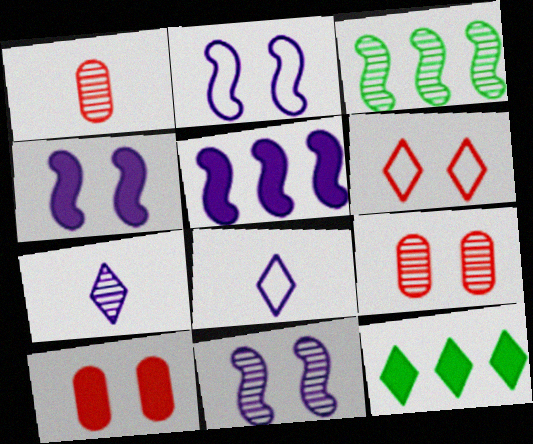[[1, 2, 12], 
[2, 4, 11], 
[3, 7, 9], 
[3, 8, 10], 
[6, 7, 12]]